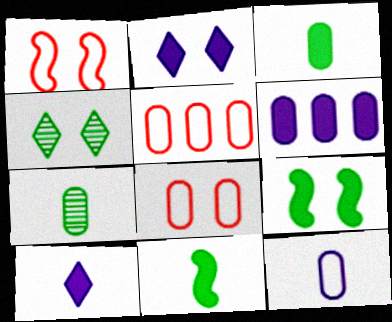[[6, 7, 8]]